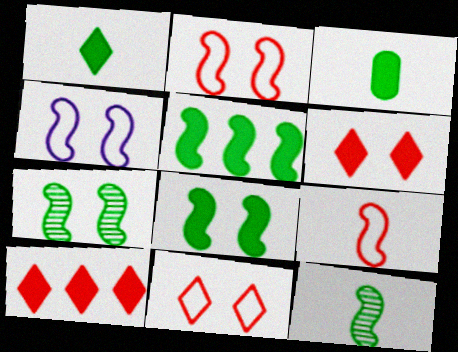[]